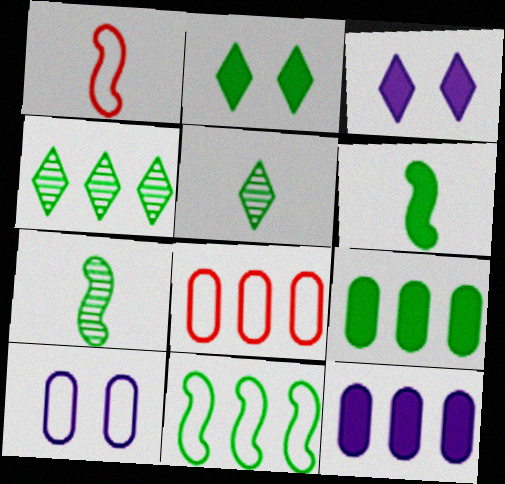[[2, 6, 9], 
[3, 7, 8], 
[4, 9, 11]]